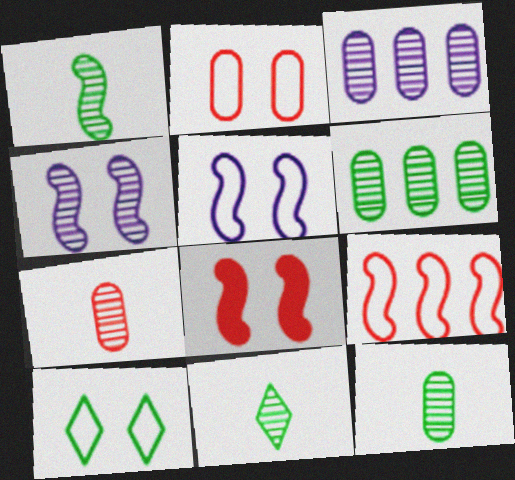[[1, 11, 12], 
[2, 5, 10]]